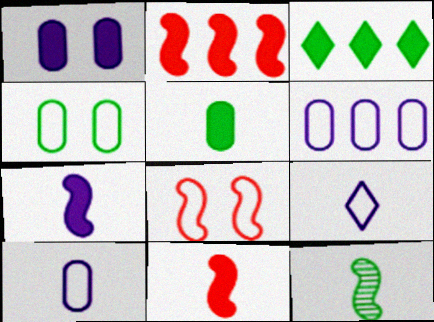[[1, 3, 11], 
[3, 4, 12]]